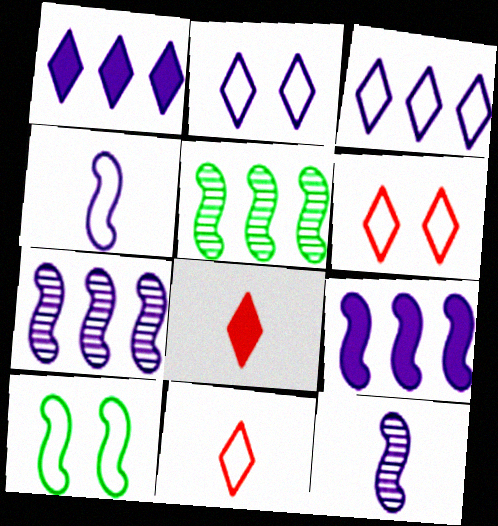[]